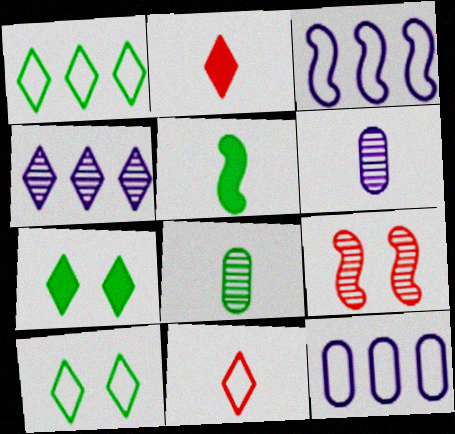[[2, 4, 10], 
[3, 5, 9], 
[4, 7, 11], 
[4, 8, 9], 
[5, 6, 11]]